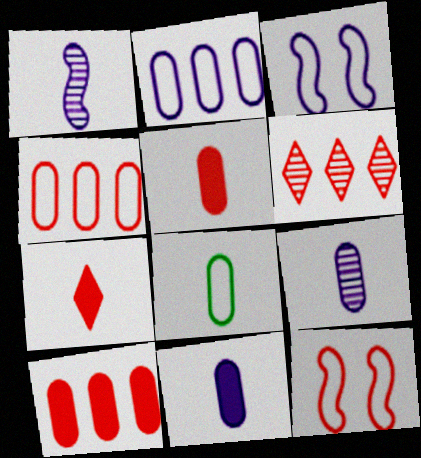[[1, 7, 8], 
[5, 6, 12], 
[5, 8, 9]]